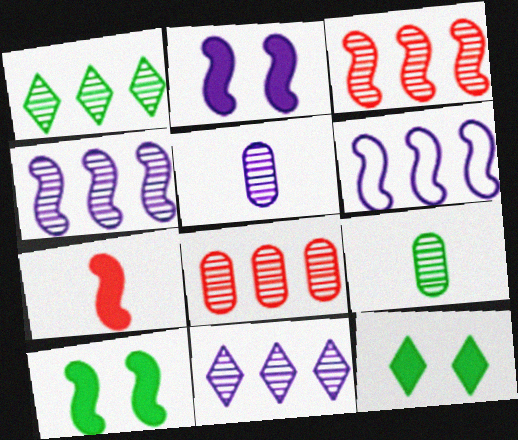[[1, 4, 8]]